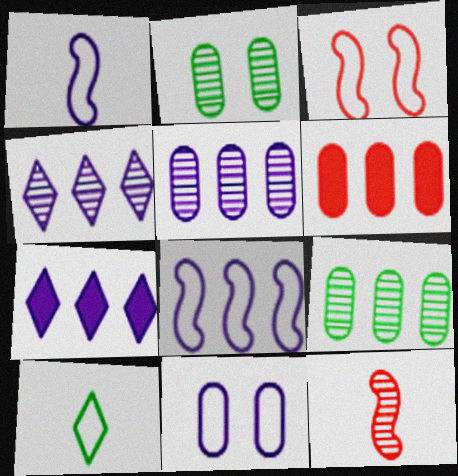[[2, 4, 12], 
[5, 7, 8]]